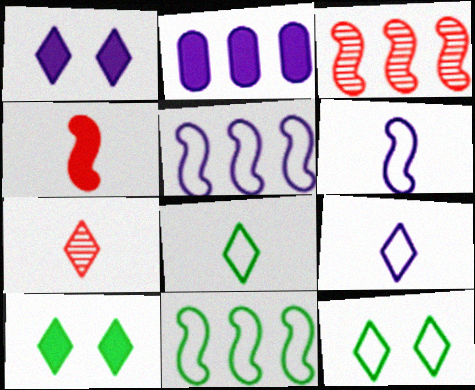[[2, 4, 10]]